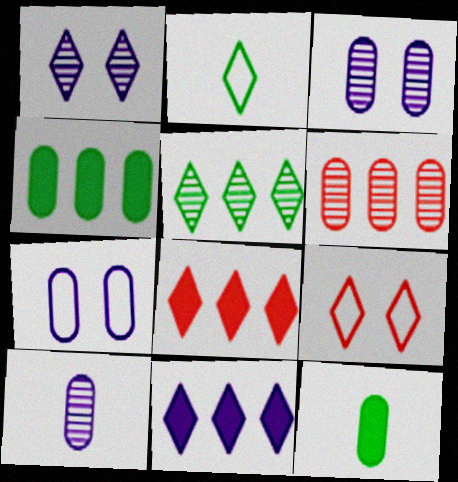[[1, 2, 8], 
[6, 7, 12]]